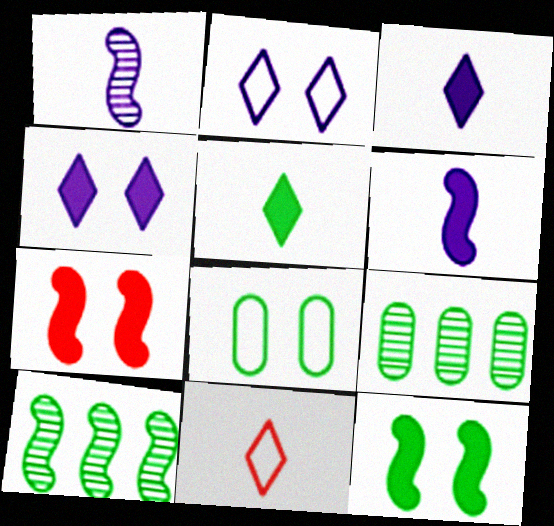[[5, 8, 10]]